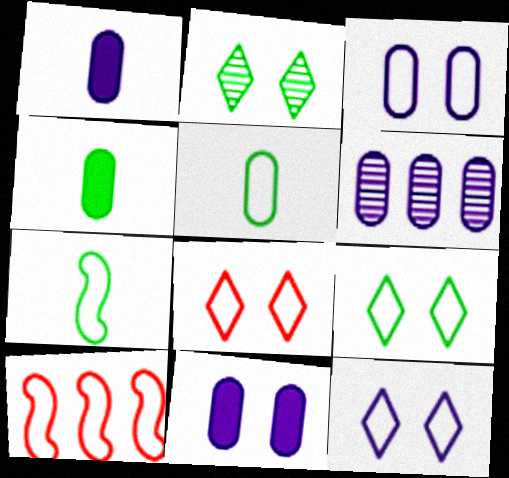[[1, 2, 10], 
[1, 3, 6], 
[5, 10, 12], 
[8, 9, 12]]